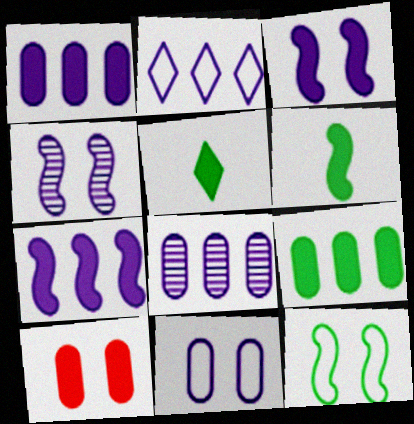[[2, 7, 8], 
[5, 7, 10]]